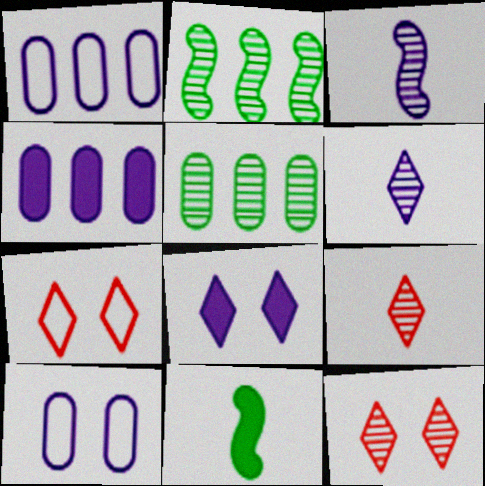[[1, 3, 8], 
[1, 11, 12], 
[3, 5, 12]]